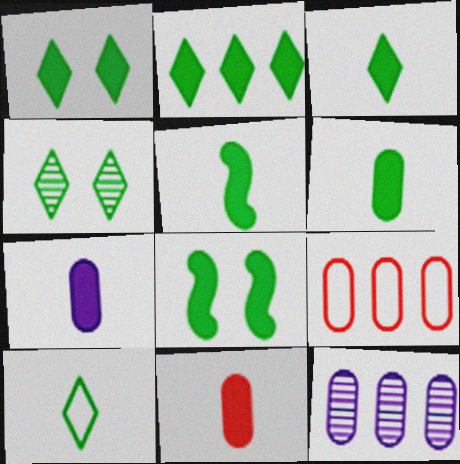[[1, 2, 3], 
[2, 4, 10], 
[2, 6, 8], 
[3, 5, 6], 
[6, 7, 11]]